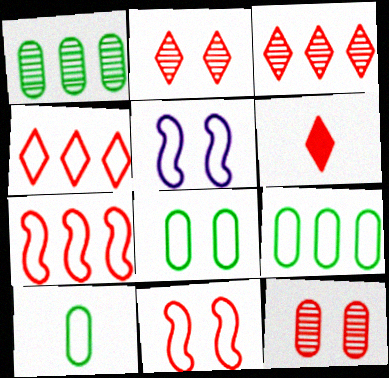[[1, 5, 6], 
[2, 4, 6], 
[4, 5, 10], 
[6, 7, 12], 
[8, 9, 10]]